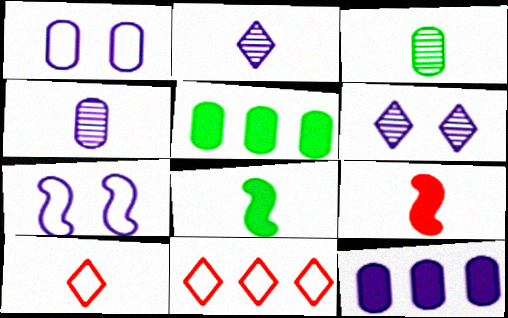[[1, 4, 12], 
[2, 7, 12], 
[4, 8, 10]]